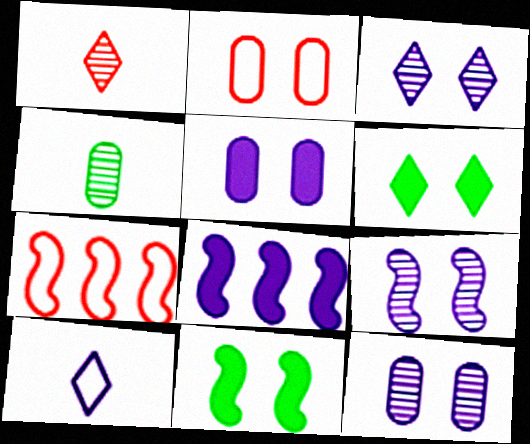[[2, 3, 11], 
[2, 6, 9], 
[3, 9, 12], 
[8, 10, 12]]